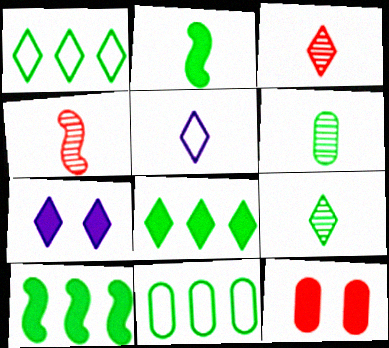[[1, 3, 7], 
[4, 7, 11]]